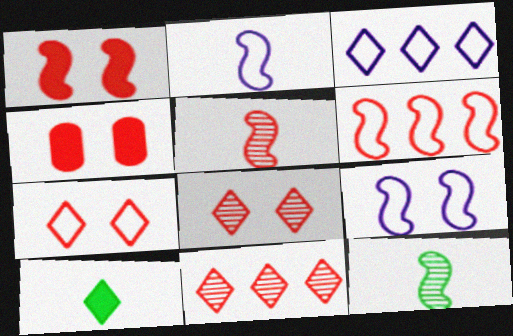[[1, 5, 6], 
[3, 4, 12], 
[3, 8, 10]]